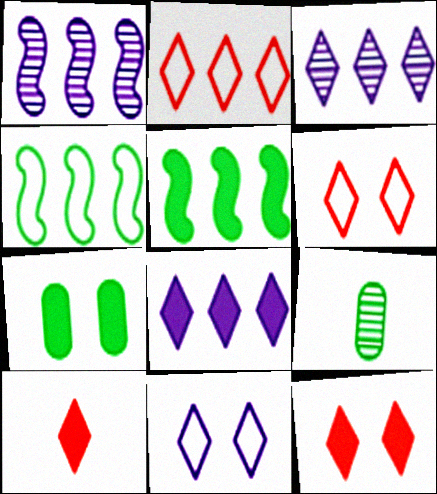[]